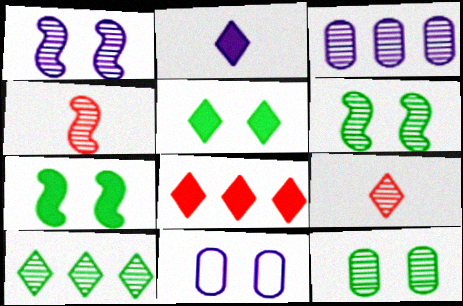[[2, 5, 8], 
[3, 6, 9]]